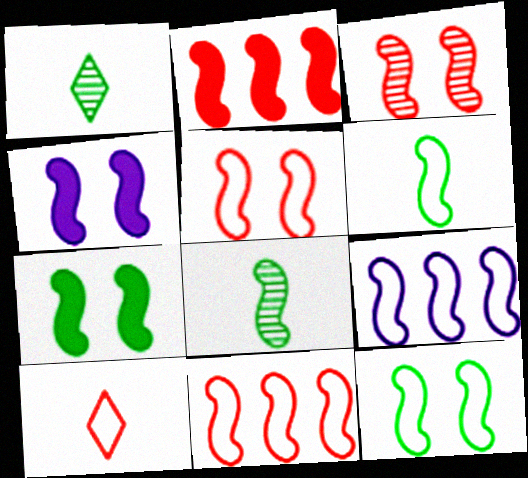[[3, 4, 12], 
[4, 8, 11], 
[5, 6, 9]]